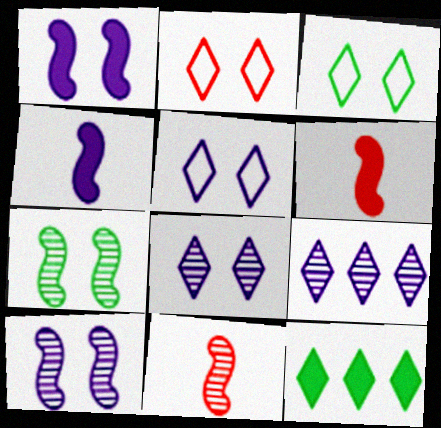[[2, 3, 5]]